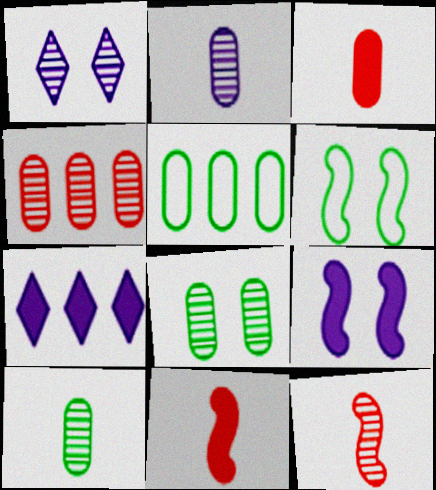[[1, 5, 11], 
[2, 4, 8]]